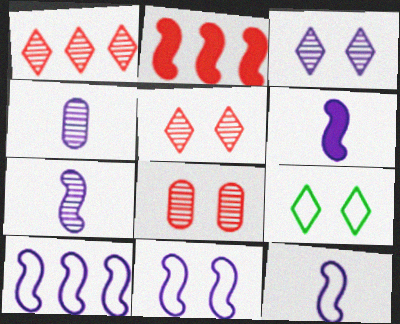[[2, 4, 9], 
[6, 7, 12], 
[10, 11, 12]]